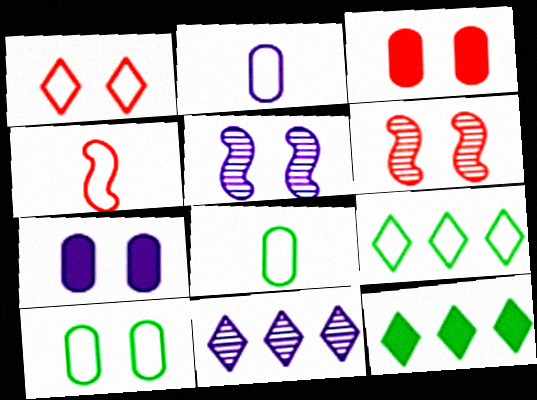[[1, 3, 6], 
[2, 6, 12]]